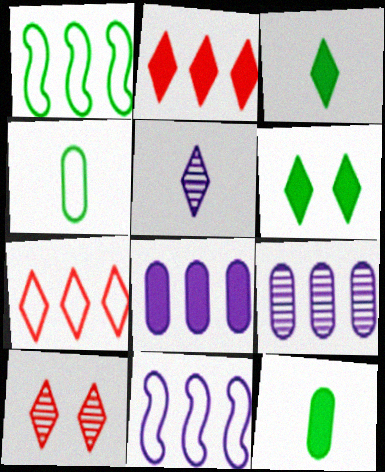[[1, 2, 9], 
[5, 6, 7], 
[10, 11, 12]]